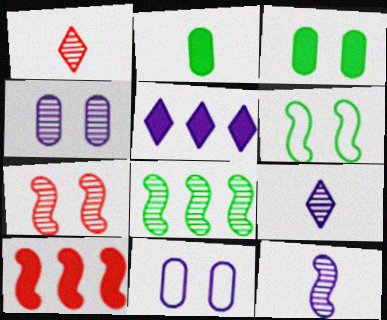[[1, 4, 8], 
[5, 11, 12], 
[6, 10, 12], 
[7, 8, 12]]